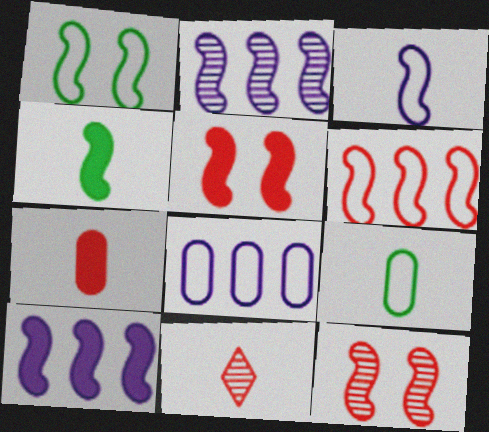[[1, 3, 6], 
[4, 5, 10]]